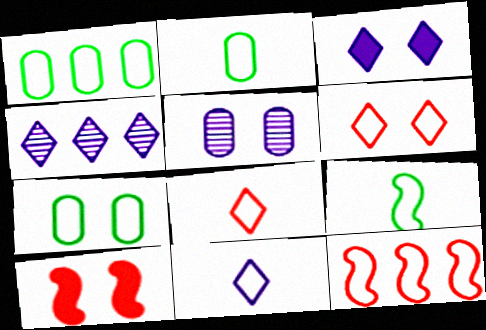[[1, 2, 7], 
[2, 4, 10], 
[3, 4, 11], 
[7, 11, 12]]